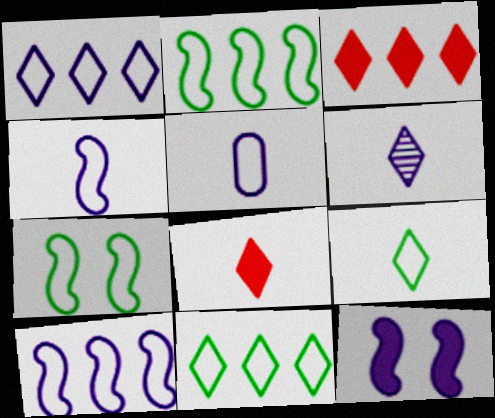[[6, 8, 9]]